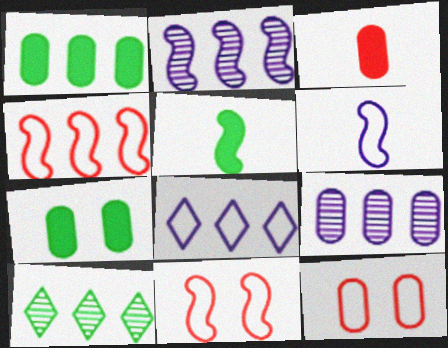[[2, 5, 11]]